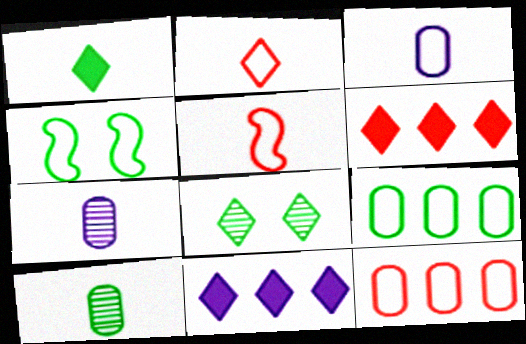[[1, 5, 7], 
[2, 8, 11], 
[4, 6, 7]]